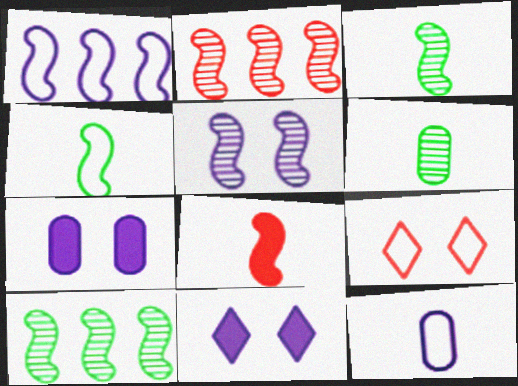[[2, 3, 5]]